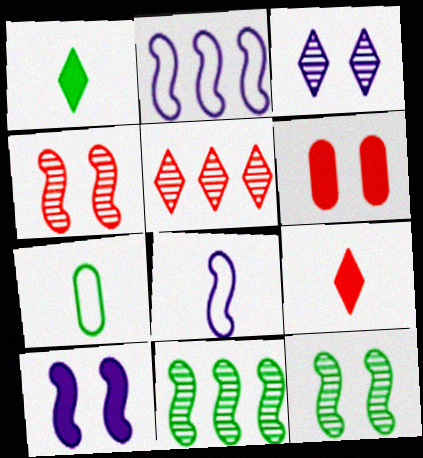[[5, 7, 10]]